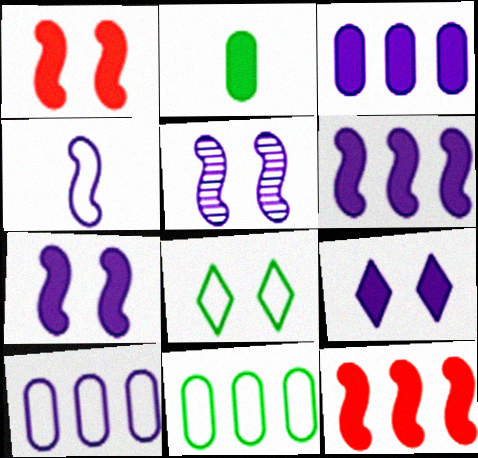[[2, 9, 12], 
[4, 5, 6]]